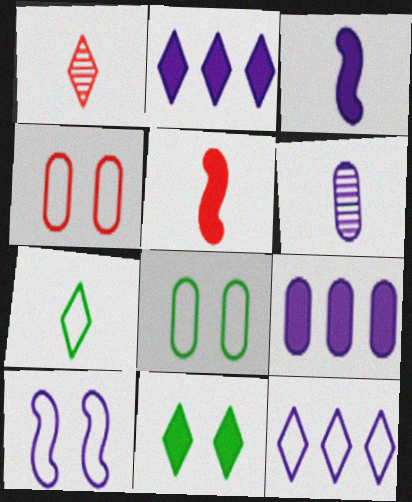[[1, 11, 12], 
[2, 6, 10], 
[5, 6, 7], 
[5, 9, 11]]